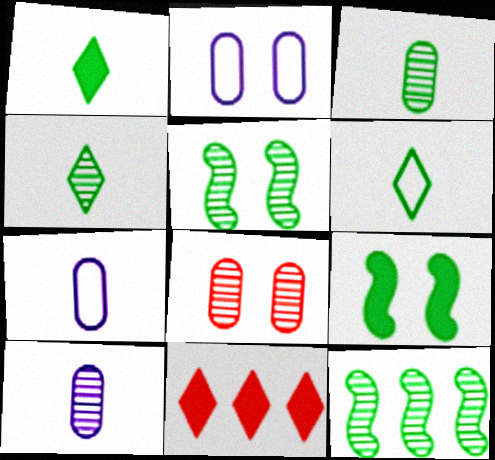[[1, 4, 6], 
[5, 7, 11]]